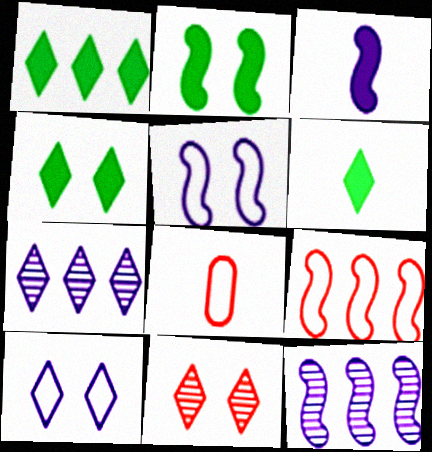[[1, 4, 6], 
[2, 7, 8], 
[3, 5, 12], 
[4, 8, 12], 
[4, 10, 11]]